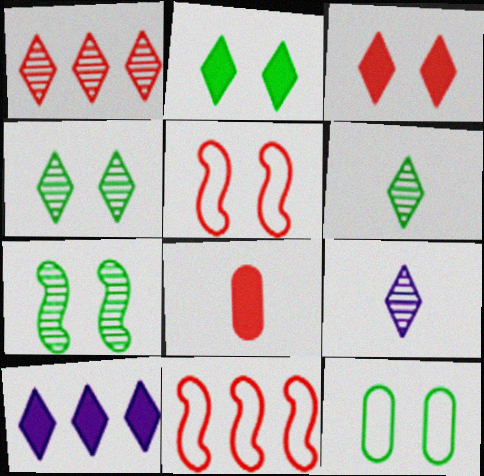[[1, 4, 9], 
[1, 5, 8], 
[2, 7, 12]]